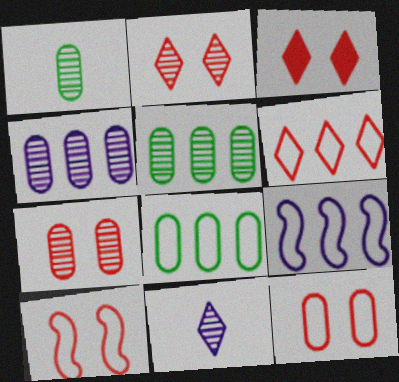[[1, 3, 9], 
[1, 4, 7], 
[3, 7, 10], 
[6, 8, 9]]